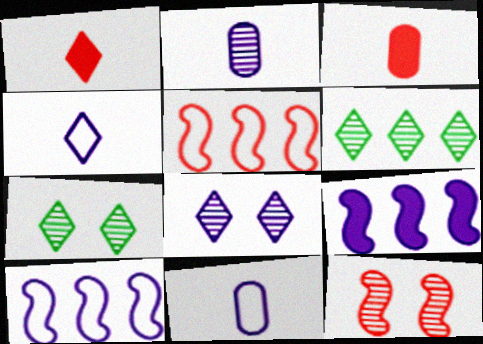[[2, 6, 12], 
[3, 7, 10], 
[8, 9, 11]]